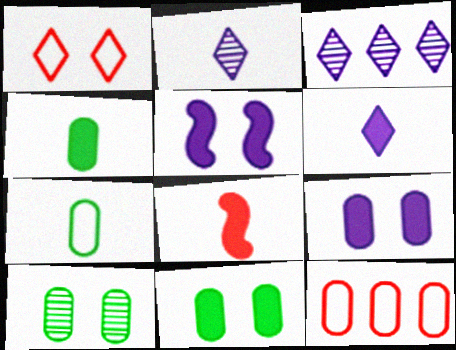[[1, 5, 10], 
[2, 7, 8], 
[4, 6, 8]]